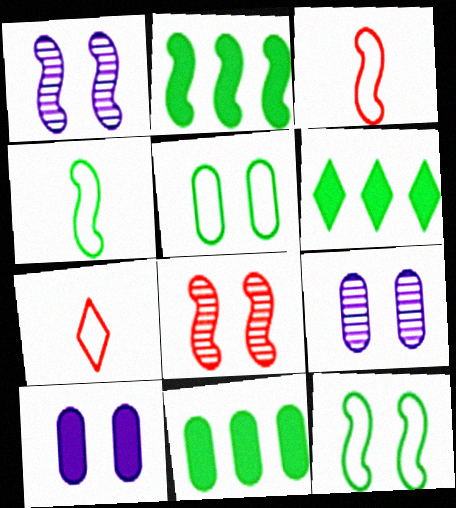[[1, 2, 3], 
[1, 7, 11], 
[2, 6, 11], 
[2, 7, 9], 
[3, 6, 9]]